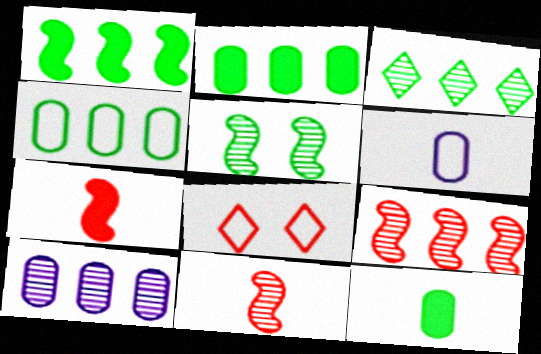[[1, 3, 4], 
[3, 9, 10]]